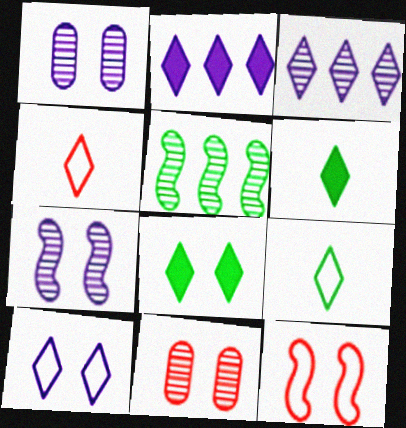[[1, 8, 12], 
[3, 4, 8]]